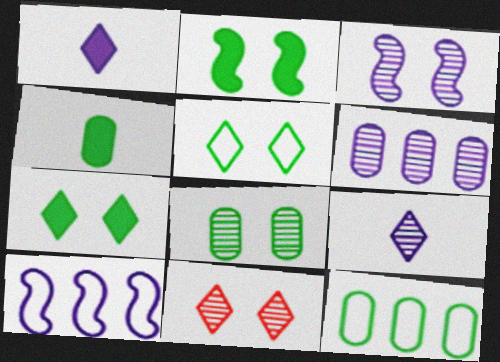[[2, 5, 8], 
[3, 6, 9], 
[3, 8, 11], 
[4, 8, 12], 
[4, 10, 11]]